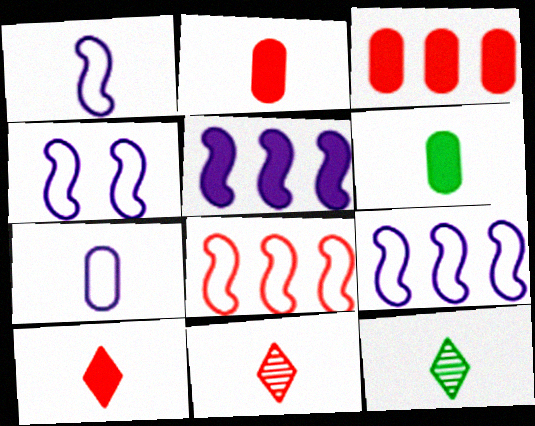[[1, 2, 12], 
[1, 4, 9], 
[1, 6, 11], 
[3, 4, 12]]